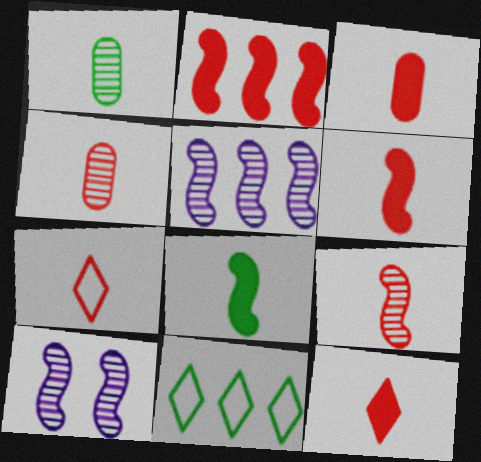[[3, 6, 12], 
[3, 7, 9], 
[3, 10, 11], 
[4, 6, 7]]